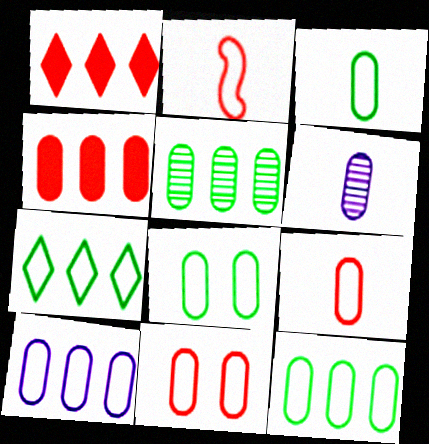[[3, 8, 12], 
[3, 10, 11], 
[4, 5, 10], 
[4, 6, 8], 
[8, 9, 10]]